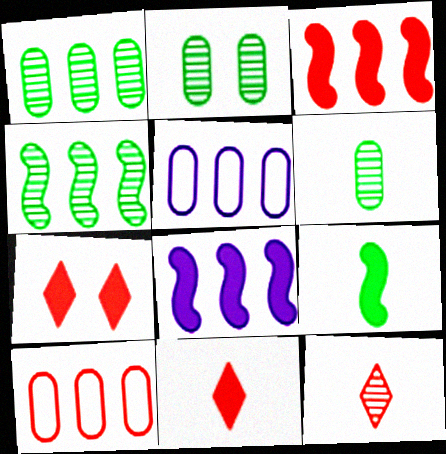[[1, 2, 6]]